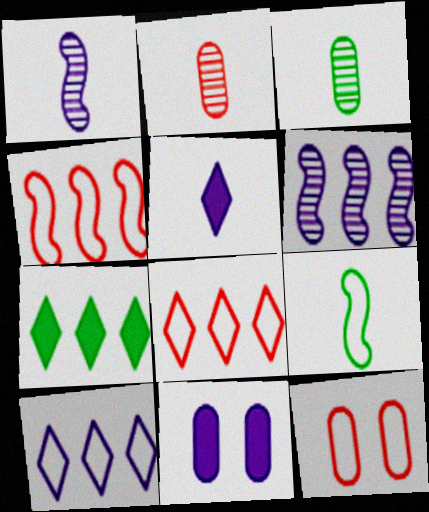[[1, 7, 12], 
[1, 10, 11], 
[2, 5, 9], 
[9, 10, 12]]